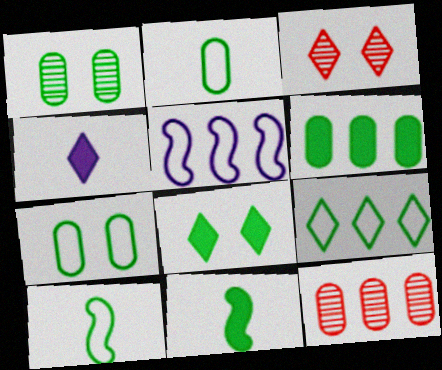[[1, 2, 6], 
[1, 9, 11], 
[3, 4, 9], 
[6, 8, 11], 
[7, 9, 10]]